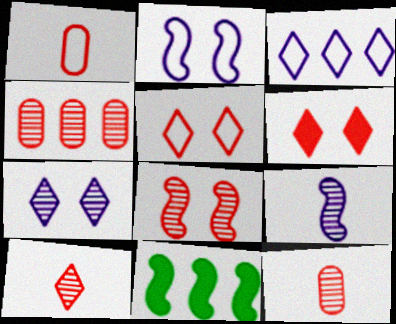[[1, 7, 11], 
[3, 4, 11], 
[4, 8, 10]]